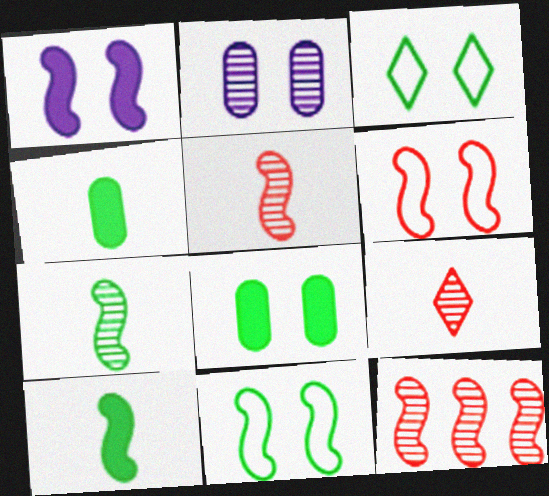[]